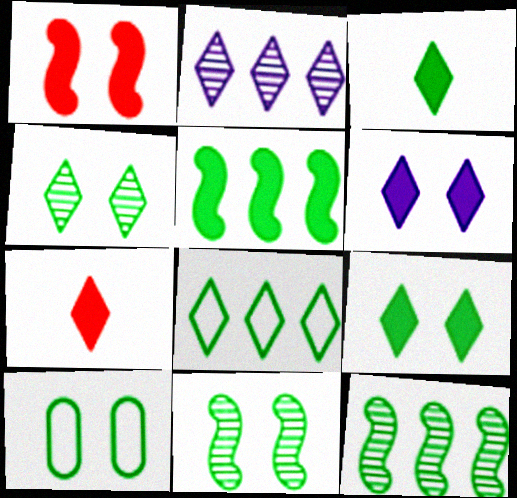[[3, 4, 8], 
[3, 10, 12], 
[9, 10, 11]]